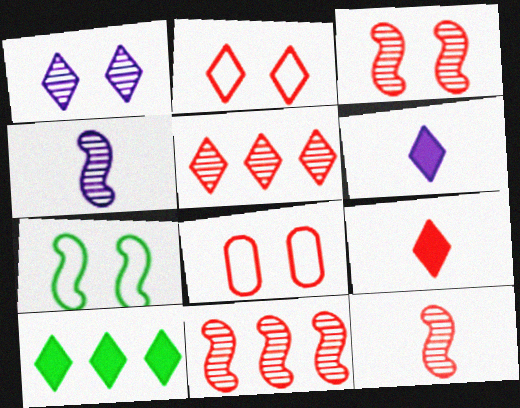[[2, 5, 9], 
[3, 11, 12], 
[4, 8, 10], 
[8, 9, 11]]